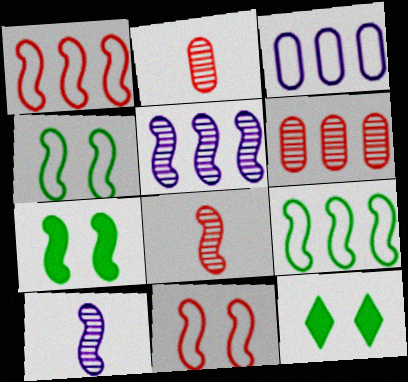[[1, 7, 10], 
[3, 8, 12]]